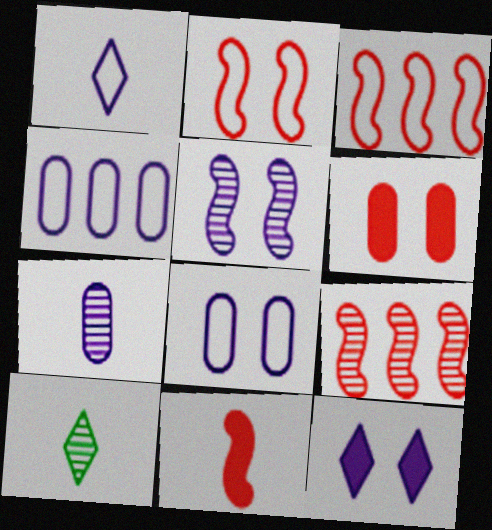[[2, 9, 11], 
[5, 8, 12]]